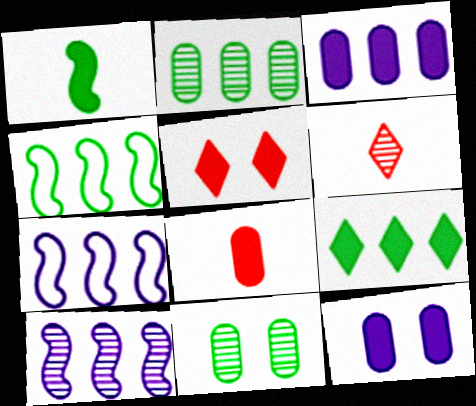[[1, 3, 5], 
[2, 4, 9], 
[4, 6, 12], 
[6, 10, 11]]